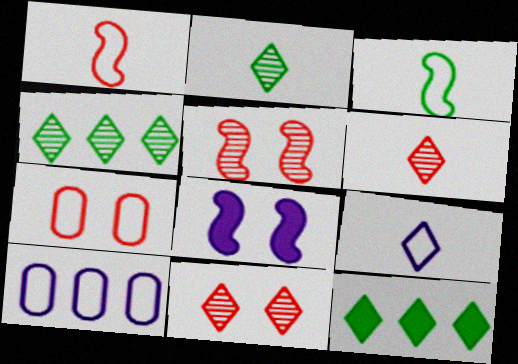[[9, 11, 12]]